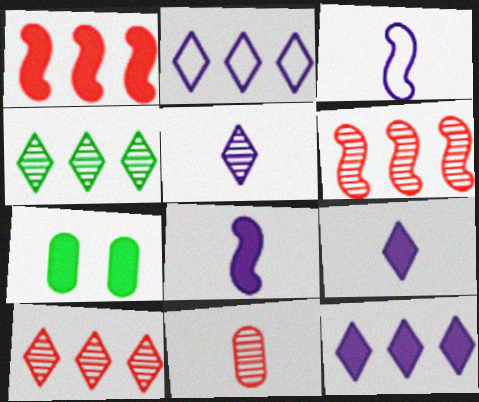[[1, 7, 9], 
[3, 7, 10]]